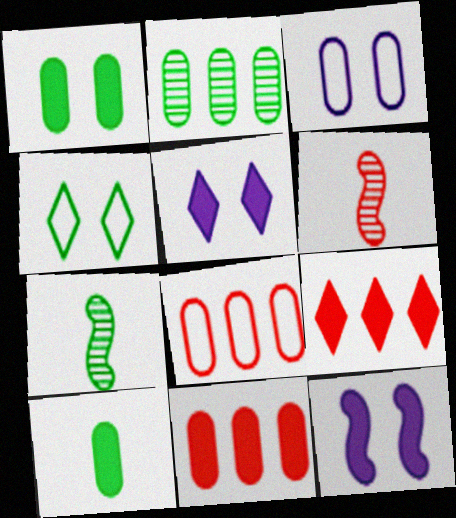[[3, 7, 9], 
[5, 7, 8], 
[9, 10, 12]]